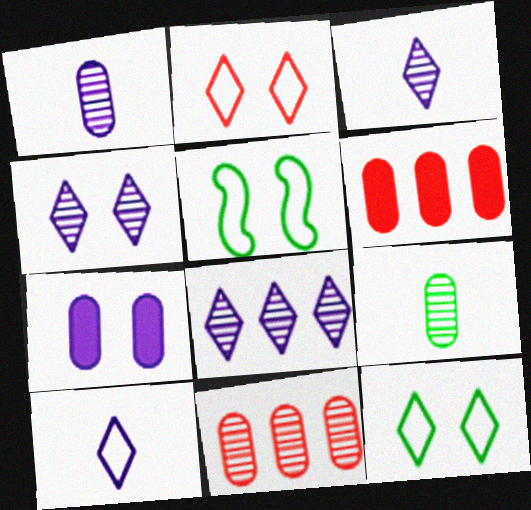[[3, 4, 8], 
[3, 5, 6]]